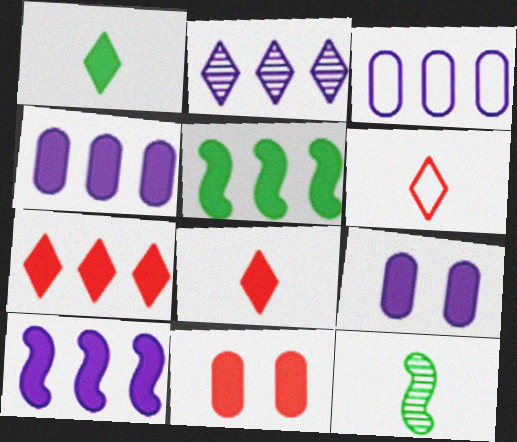[[1, 10, 11], 
[2, 3, 10], 
[4, 5, 7], 
[5, 8, 9]]